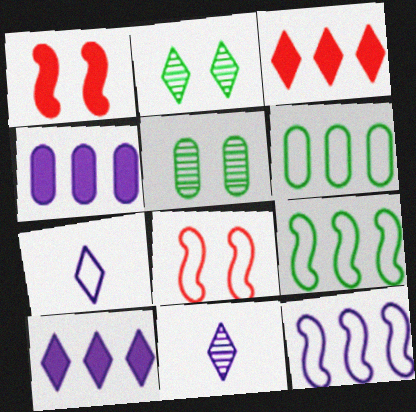[[1, 6, 11], 
[2, 3, 7], 
[6, 7, 8]]